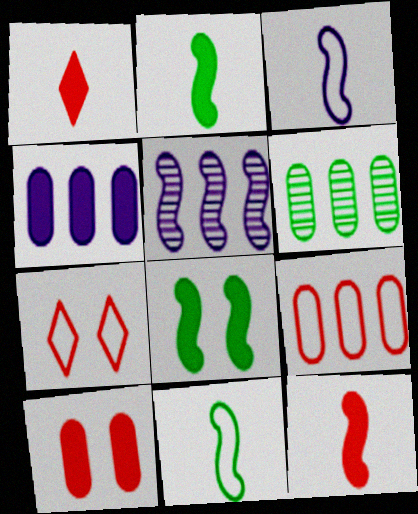[[1, 4, 8], 
[4, 6, 9]]